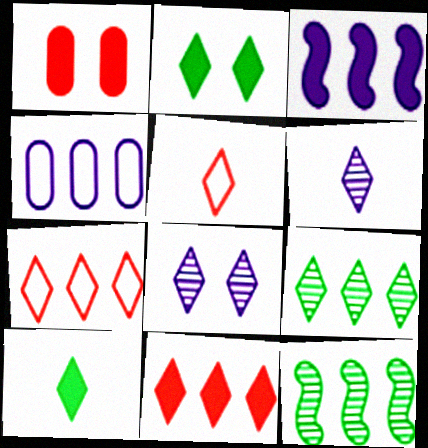[[1, 3, 10], 
[2, 6, 7], 
[4, 11, 12], 
[5, 6, 10], 
[7, 8, 10]]